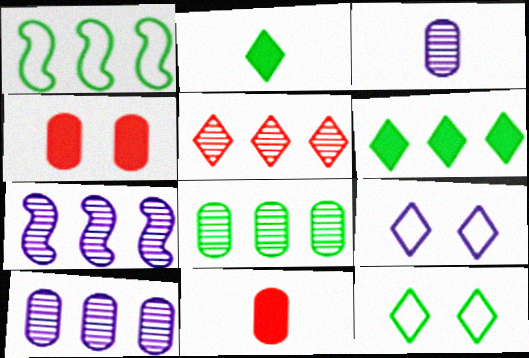[[1, 6, 8], 
[2, 5, 9], 
[5, 7, 8], 
[7, 11, 12]]